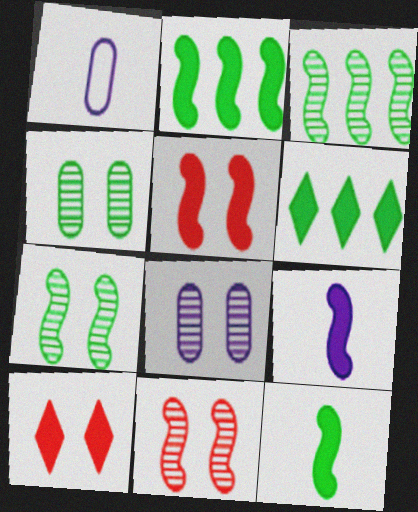[[1, 3, 10], 
[1, 6, 11], 
[2, 5, 9]]